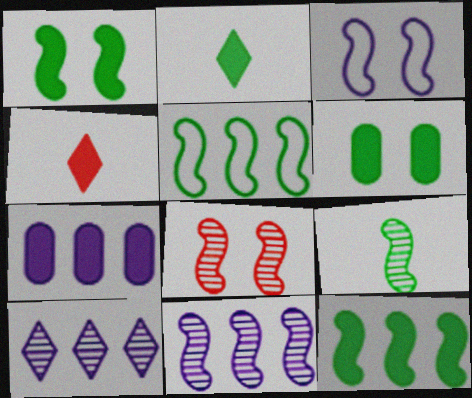[[1, 3, 8], 
[1, 4, 7], 
[1, 5, 9], 
[2, 6, 12], 
[8, 9, 11]]